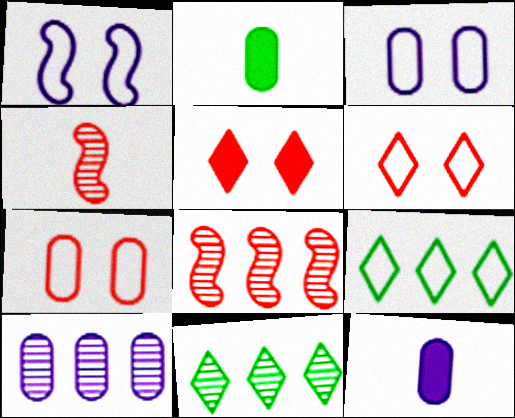[[2, 7, 10], 
[3, 10, 12], 
[8, 10, 11]]